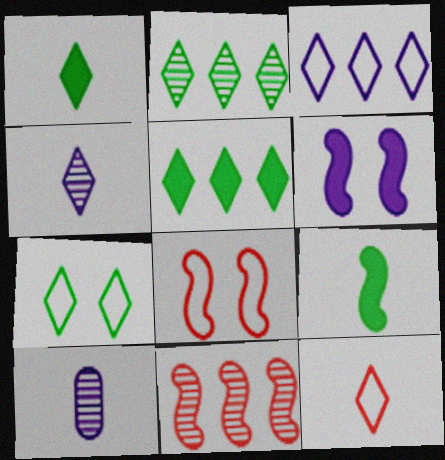[[1, 2, 7], 
[1, 4, 12], 
[3, 6, 10], 
[3, 7, 12], 
[5, 8, 10], 
[9, 10, 12]]